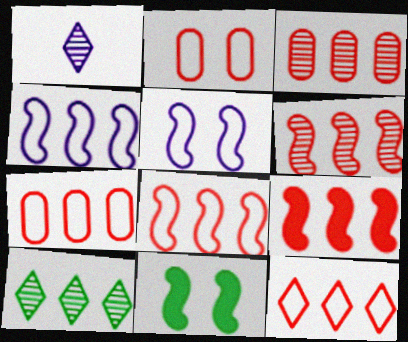[[1, 7, 11], 
[3, 9, 12], 
[6, 8, 9], 
[7, 8, 12]]